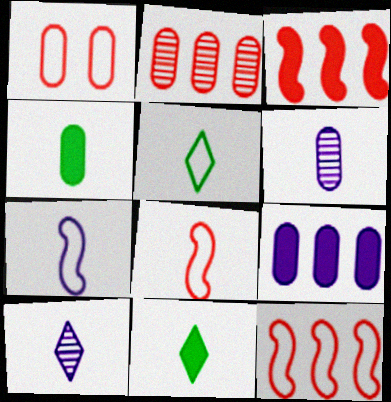[[4, 8, 10], 
[6, 8, 11]]